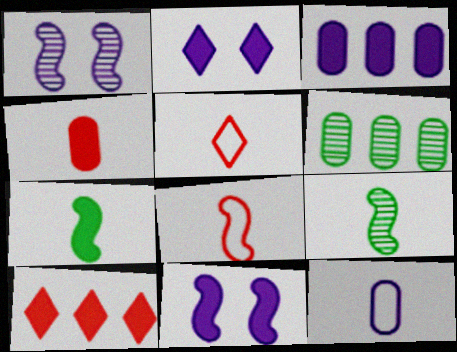[[2, 6, 8], 
[5, 6, 11]]